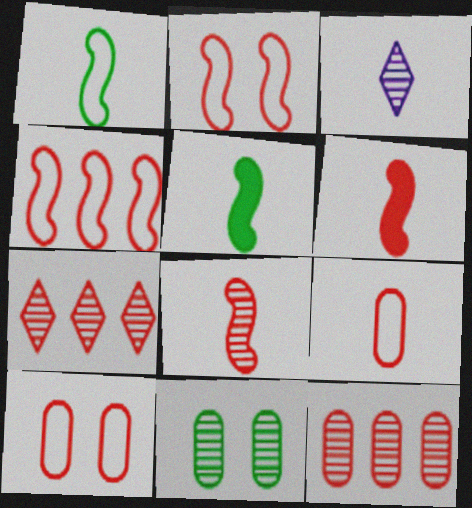[[3, 5, 9], 
[6, 7, 10]]